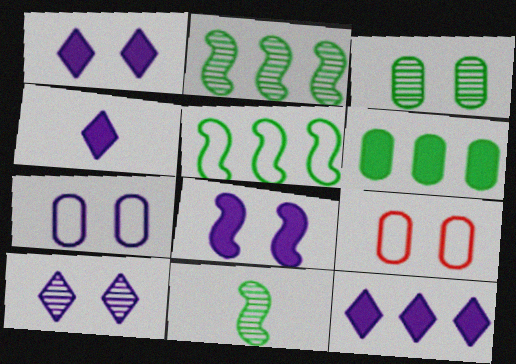[[1, 4, 12], 
[2, 4, 9], 
[7, 8, 10], 
[9, 11, 12]]